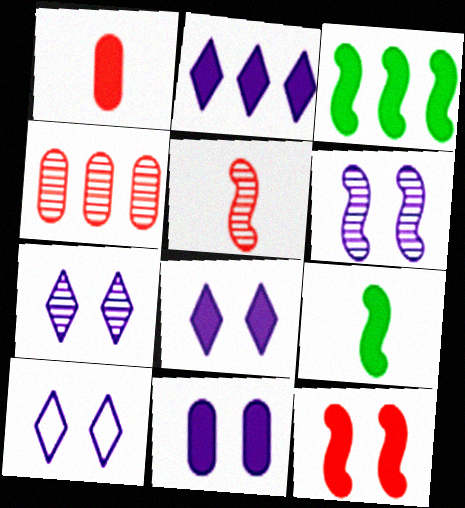[[1, 3, 8], 
[4, 9, 10], 
[6, 10, 11], 
[7, 8, 10]]